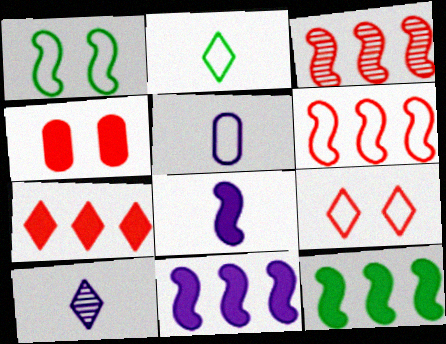[[1, 3, 8], 
[5, 8, 10]]